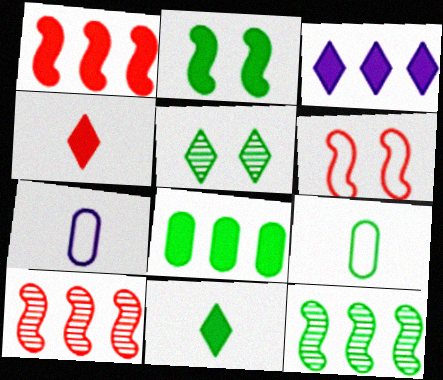[[1, 3, 8], 
[1, 5, 7], 
[2, 8, 11]]